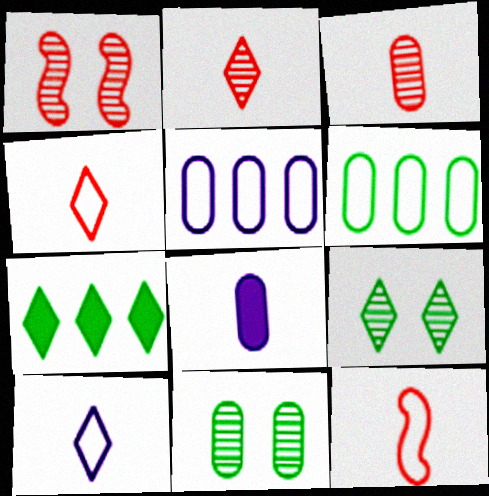[]